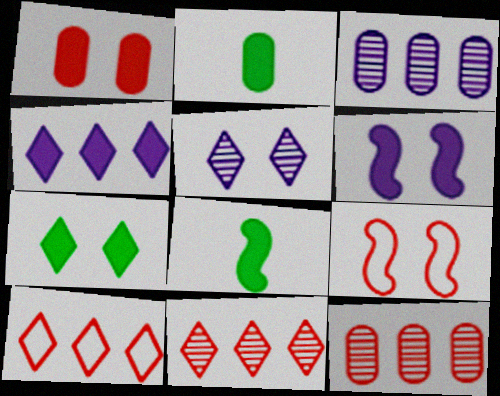[[1, 4, 8], 
[1, 6, 7]]